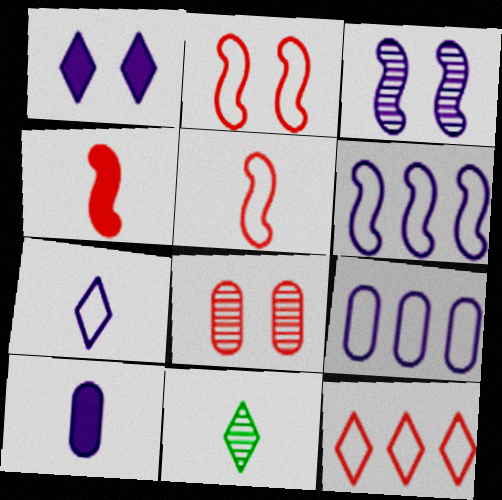[[1, 11, 12], 
[4, 8, 12], 
[5, 10, 11]]